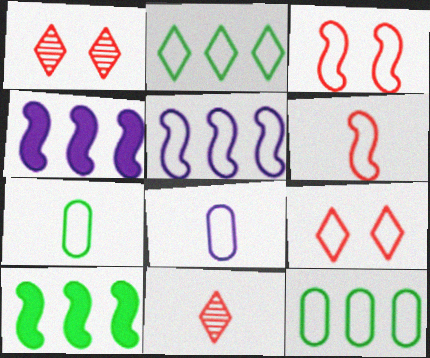[[1, 4, 7], 
[1, 8, 10], 
[2, 3, 8], 
[5, 7, 9]]